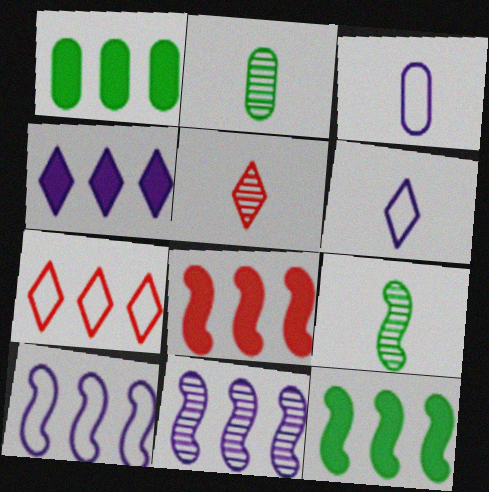[[1, 4, 8], 
[1, 7, 11]]